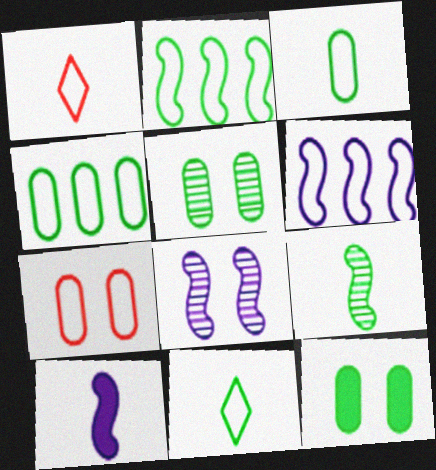[[6, 7, 11], 
[6, 8, 10]]